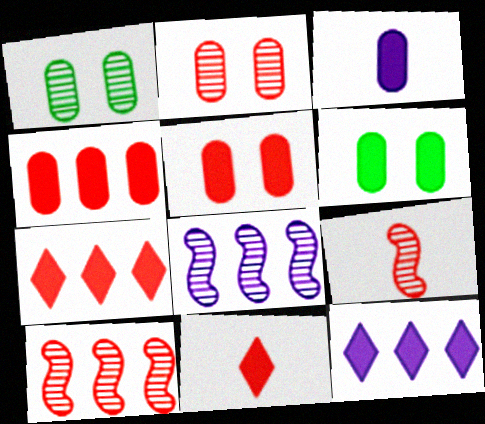[[3, 4, 6]]